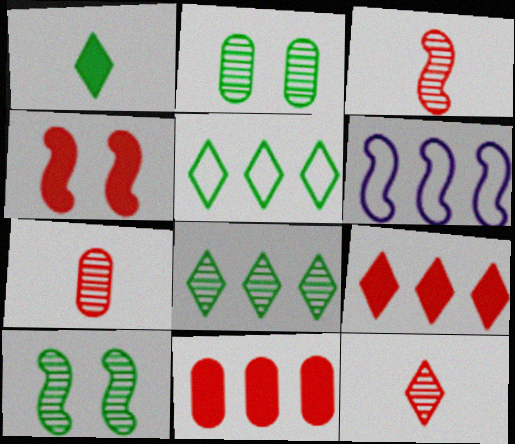[[3, 7, 12], 
[6, 8, 11]]